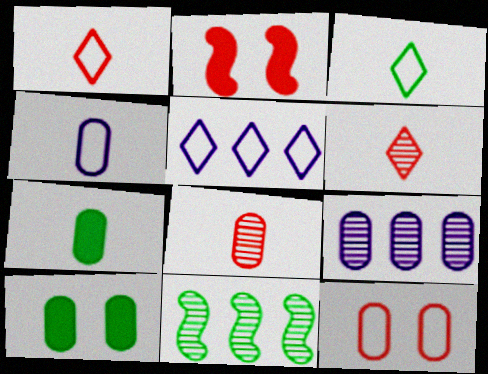[[2, 3, 9], 
[3, 10, 11], 
[4, 7, 8], 
[7, 9, 12]]